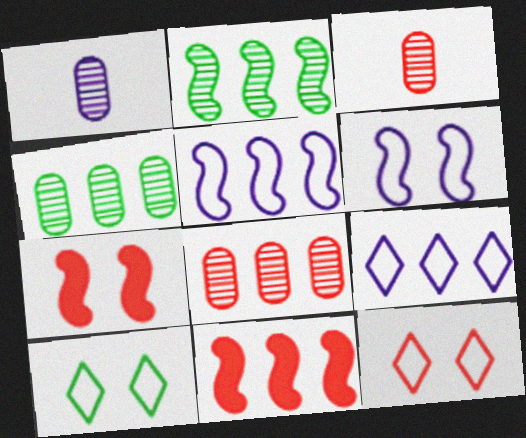[[1, 10, 11], 
[2, 5, 11], 
[3, 11, 12], 
[4, 9, 11]]